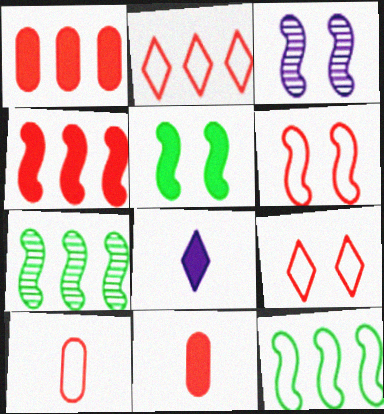[[1, 5, 8], 
[2, 6, 10], 
[3, 5, 6]]